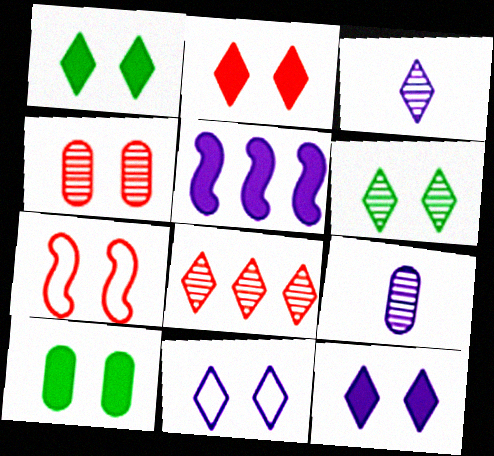[[1, 2, 12], 
[2, 4, 7], 
[2, 6, 11], 
[3, 6, 8], 
[5, 9, 11]]